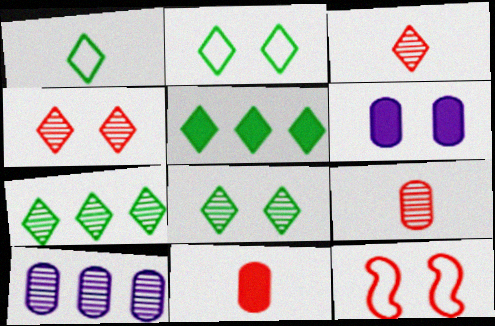[[1, 5, 8], 
[6, 8, 12]]